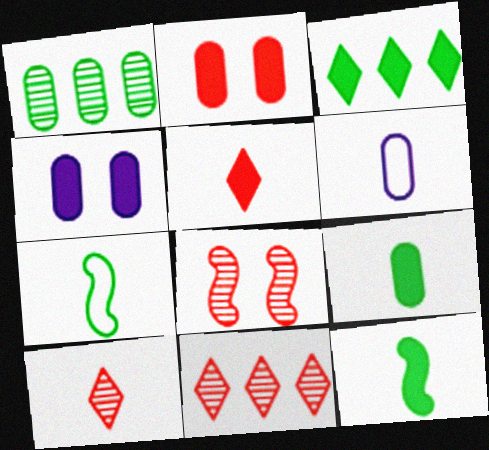[[1, 2, 6], 
[3, 6, 8], 
[4, 7, 11], 
[6, 10, 12]]